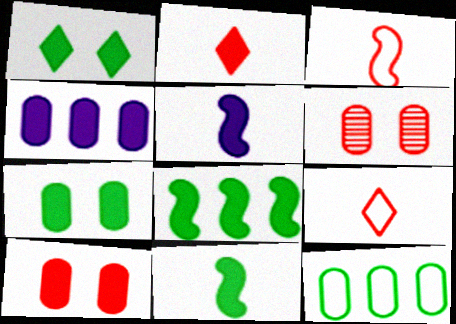[]